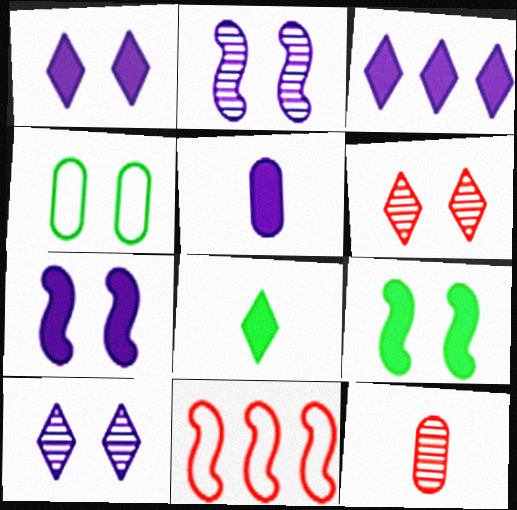[[3, 5, 7], 
[4, 6, 7]]